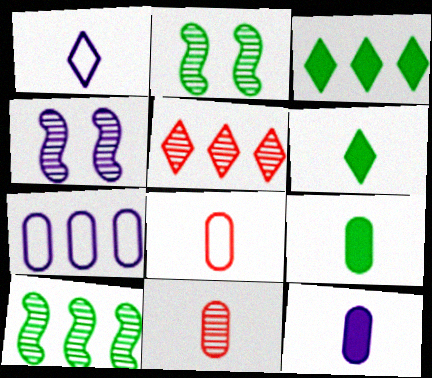[[3, 4, 8]]